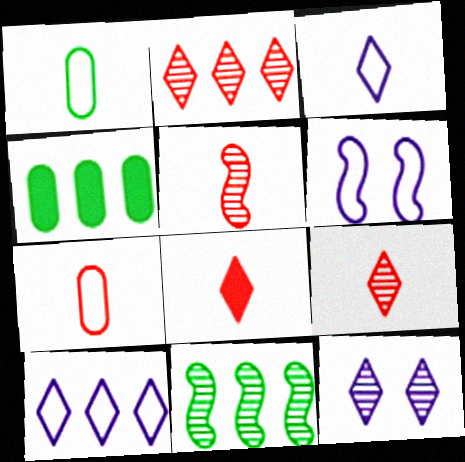[[4, 6, 9], 
[5, 7, 8]]